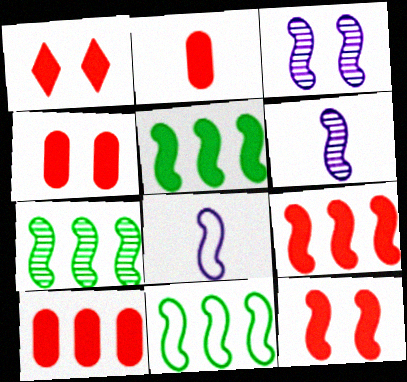[[1, 2, 9], 
[1, 4, 12], 
[2, 4, 10], 
[5, 7, 11], 
[6, 11, 12], 
[7, 8, 12]]